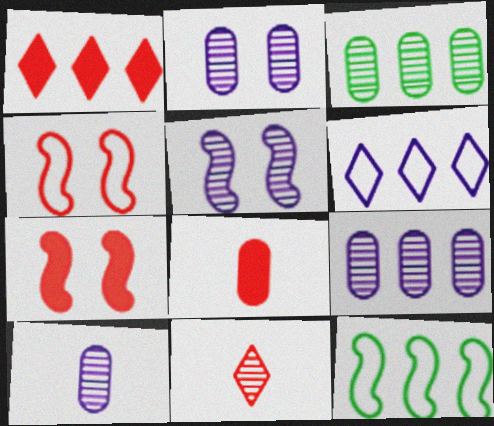[[1, 7, 8], 
[1, 9, 12], 
[2, 9, 10], 
[3, 5, 11]]